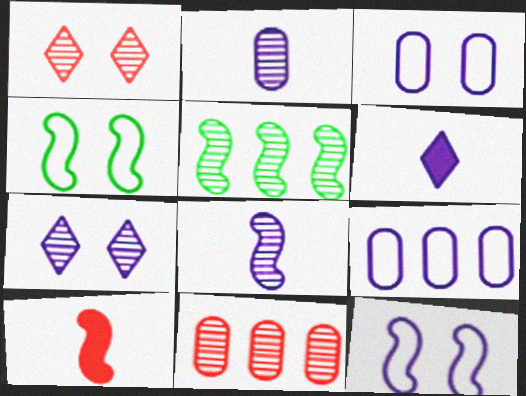[[1, 2, 5], 
[4, 6, 11], 
[5, 10, 12]]